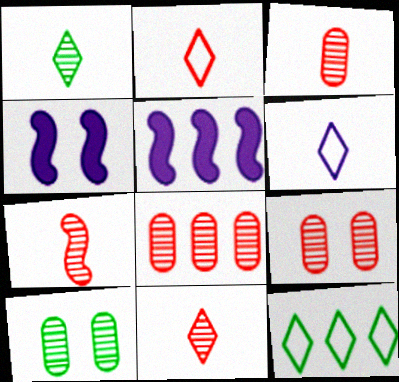[[2, 5, 10], 
[3, 4, 12], 
[3, 7, 11], 
[3, 8, 9], 
[5, 8, 12]]